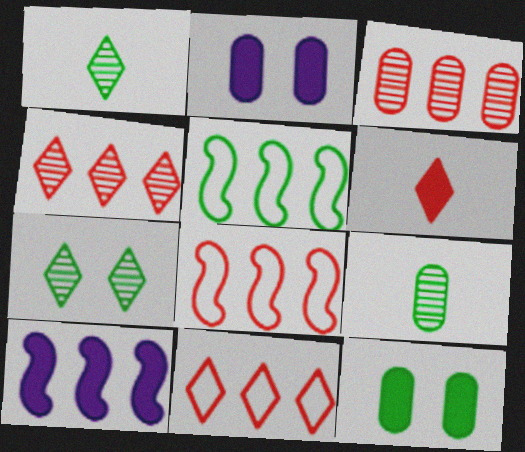[[1, 2, 8], 
[1, 5, 12], 
[6, 10, 12]]